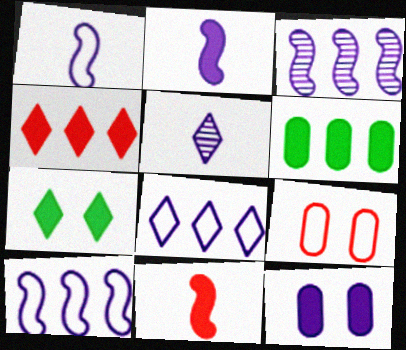[[5, 10, 12]]